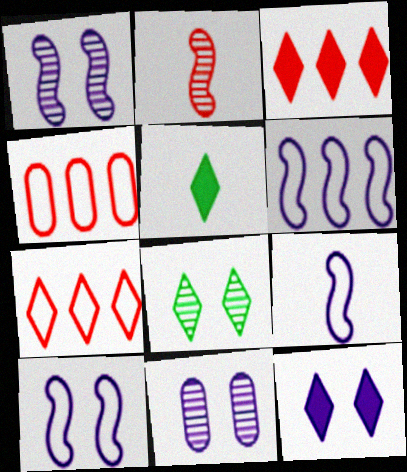[[1, 4, 5], 
[3, 5, 12], 
[6, 9, 10], 
[10, 11, 12]]